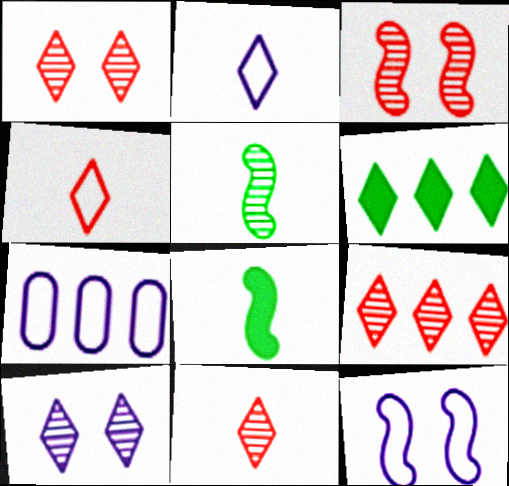[[1, 2, 6], 
[1, 7, 8], 
[1, 9, 11], 
[2, 7, 12], 
[4, 6, 10]]